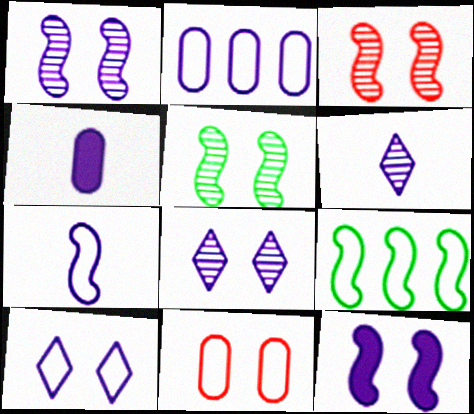[[1, 3, 5], 
[2, 6, 12], 
[2, 7, 10], 
[4, 6, 7]]